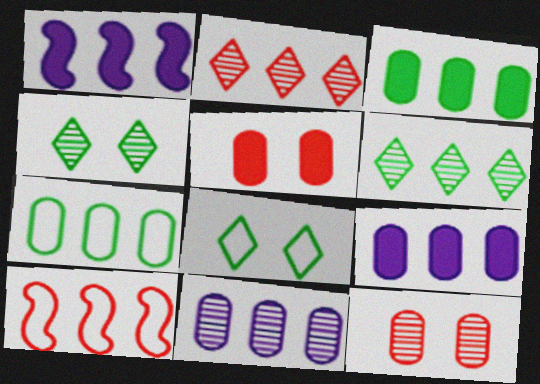[[1, 2, 7], 
[6, 9, 10]]